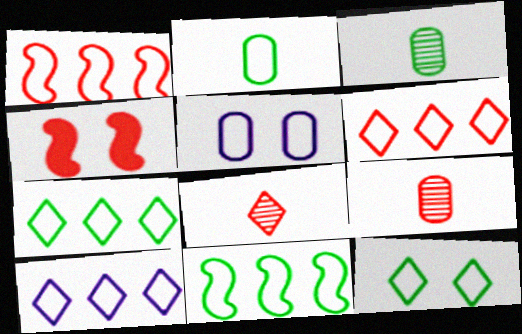[[2, 11, 12], 
[3, 4, 10], 
[4, 6, 9], 
[6, 7, 10]]